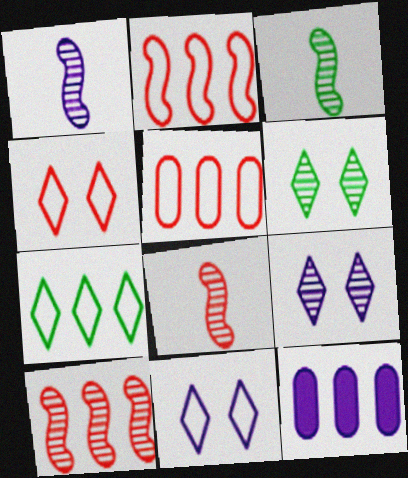[[1, 3, 8], 
[1, 11, 12], 
[3, 4, 12], 
[7, 10, 12]]